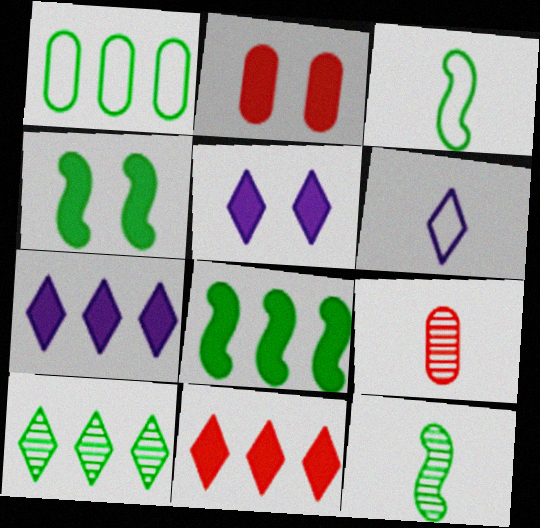[[1, 8, 10], 
[2, 4, 5]]